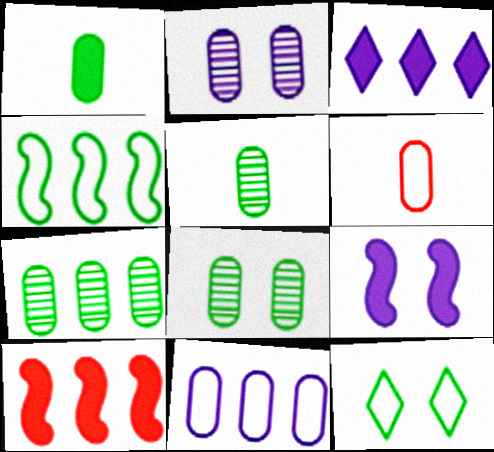[[5, 7, 8]]